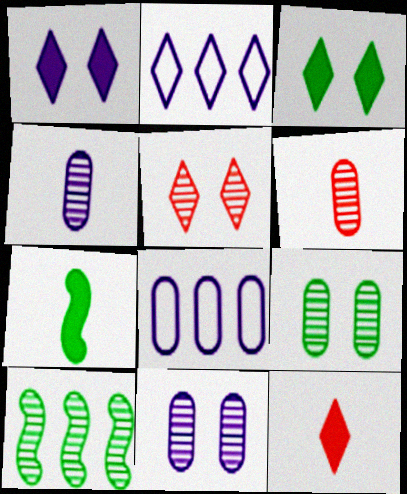[[4, 5, 10], 
[5, 7, 8]]